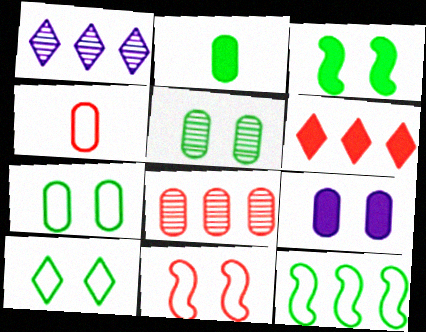[[1, 2, 11], 
[1, 3, 4], 
[3, 5, 10]]